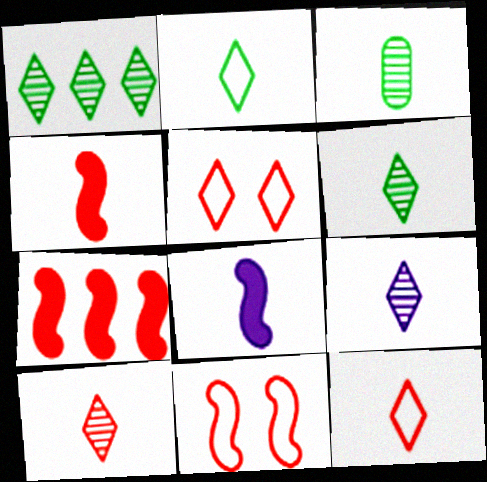[[3, 8, 12], 
[6, 9, 10]]